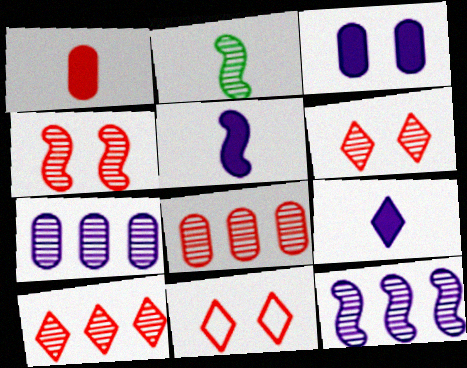[[2, 4, 12], 
[2, 6, 7]]